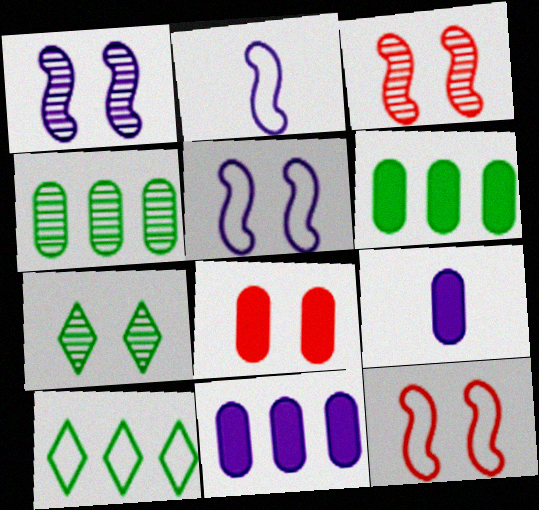[[3, 9, 10], 
[5, 7, 8], 
[6, 8, 9]]